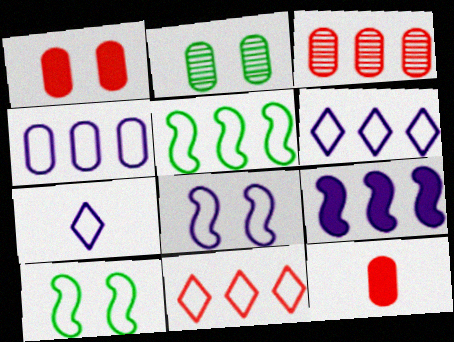[[2, 4, 12], 
[4, 5, 11], 
[4, 7, 8]]